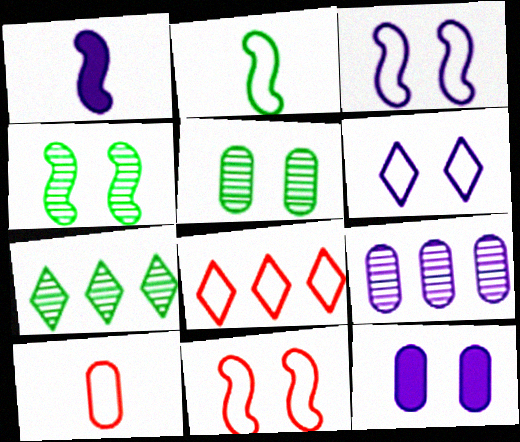[[1, 5, 8], 
[1, 6, 9], 
[8, 10, 11]]